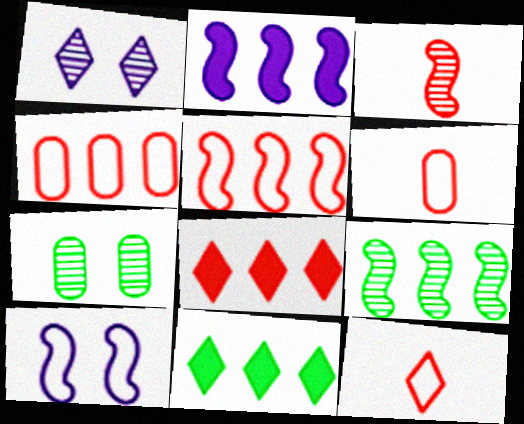[[1, 11, 12], 
[2, 5, 9], 
[2, 7, 12]]